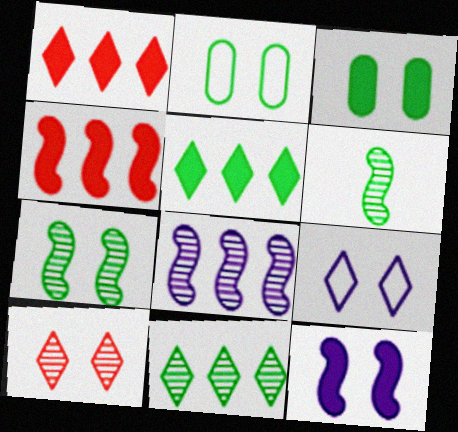[[2, 5, 6], 
[2, 10, 12]]